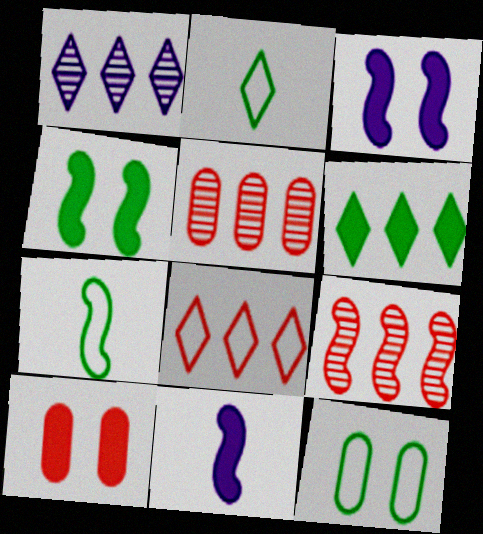[[1, 6, 8], 
[1, 7, 10], 
[2, 3, 5], 
[3, 7, 9], 
[6, 10, 11]]